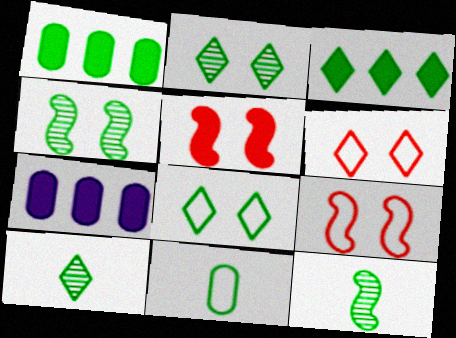[[1, 8, 12], 
[3, 4, 11], 
[3, 8, 10], 
[6, 7, 12], 
[7, 9, 10]]